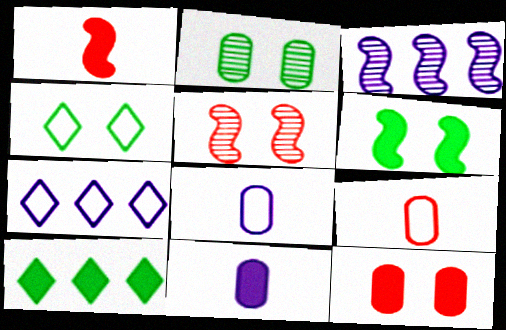[[1, 2, 7], 
[2, 4, 6], 
[5, 8, 10]]